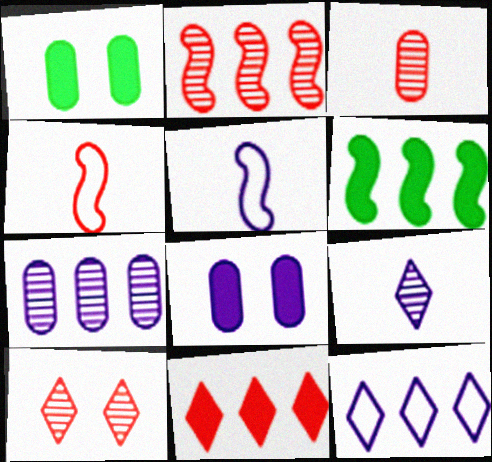[[2, 3, 10]]